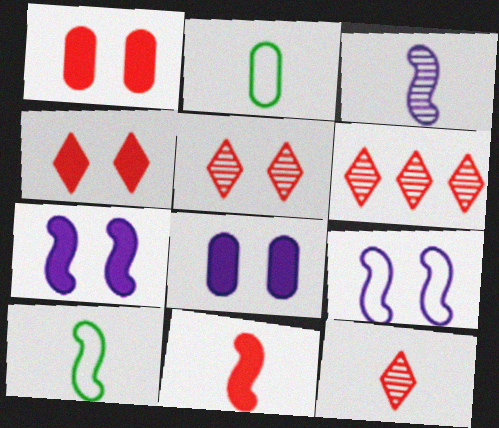[[2, 6, 7], 
[3, 10, 11], 
[5, 6, 12], 
[6, 8, 10]]